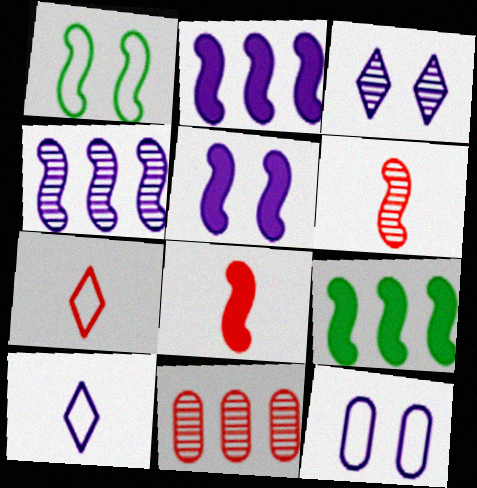[[1, 2, 6], 
[1, 4, 8], 
[3, 5, 12], 
[5, 8, 9]]